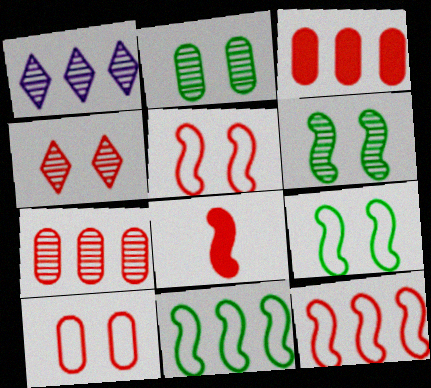[[1, 3, 11]]